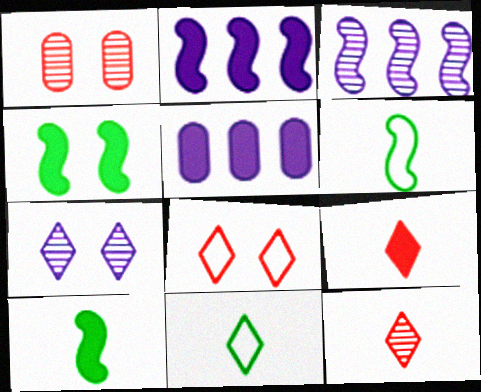[[1, 2, 11], 
[4, 5, 9]]